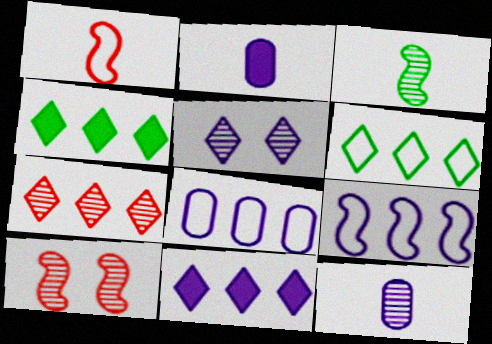[[2, 5, 9], 
[2, 6, 10], 
[6, 7, 11]]